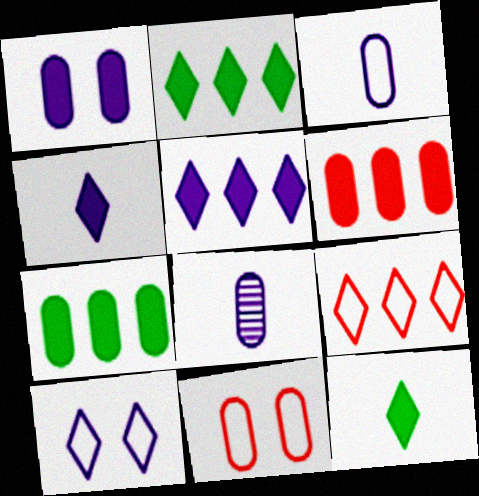[[7, 8, 11]]